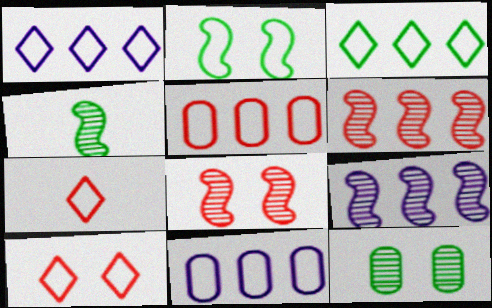[[2, 7, 11], 
[4, 8, 9]]